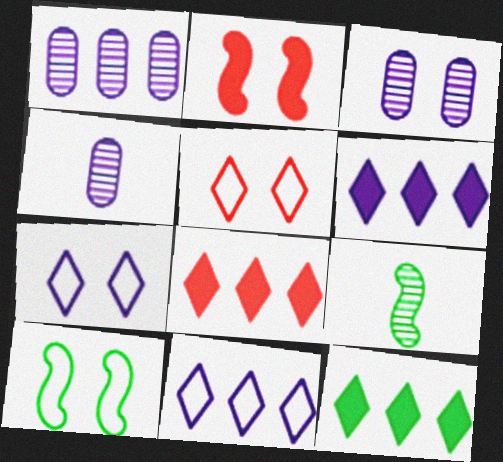[[1, 3, 4], 
[4, 8, 10], 
[6, 8, 12]]